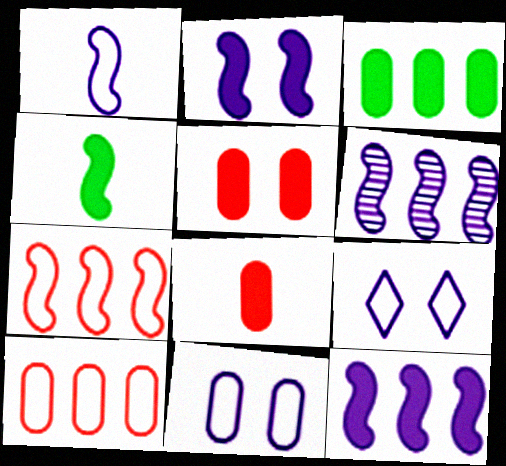[[1, 2, 6]]